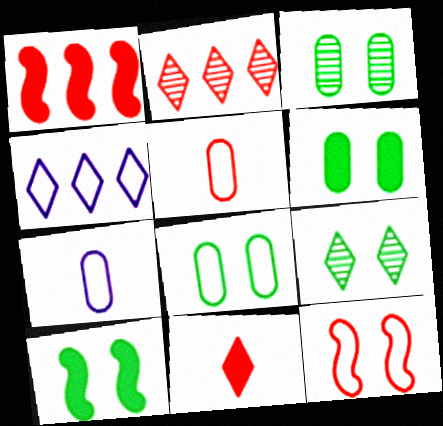[[1, 7, 9], 
[2, 7, 10], 
[3, 6, 8], 
[4, 9, 11], 
[8, 9, 10]]